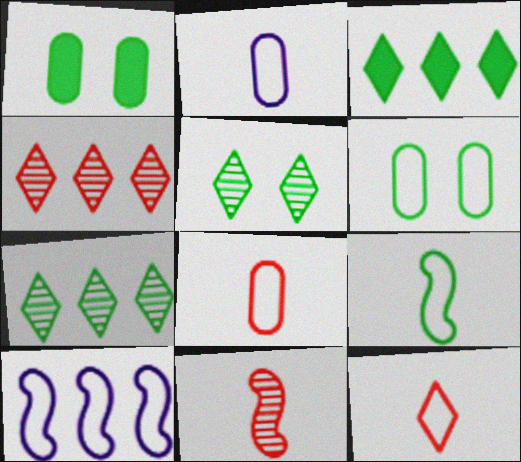[[1, 7, 9], 
[2, 9, 12], 
[6, 10, 12]]